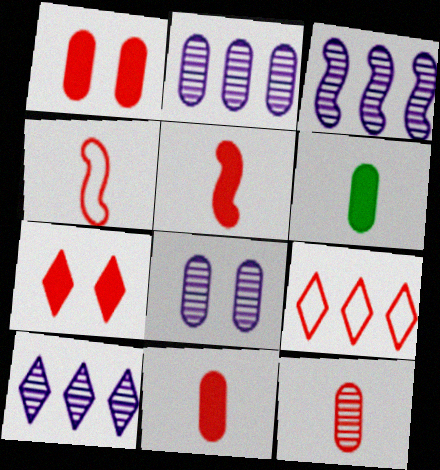[[2, 3, 10]]